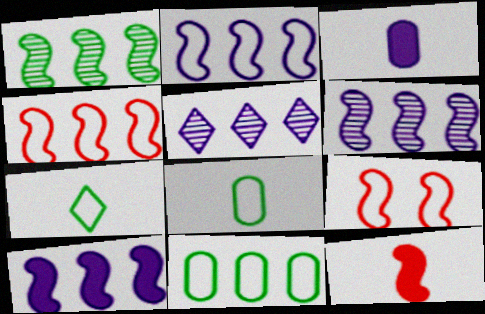[[1, 4, 10], 
[2, 6, 10]]